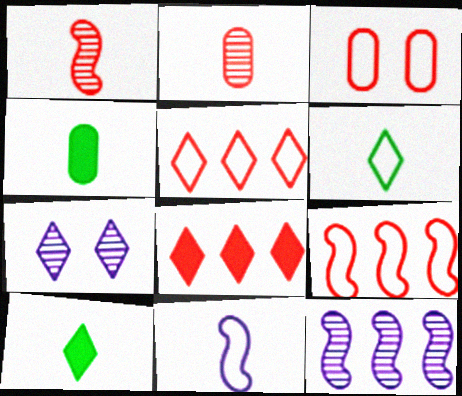[[1, 3, 8], 
[2, 10, 11], 
[3, 10, 12], 
[4, 7, 9], 
[5, 7, 10], 
[6, 7, 8]]